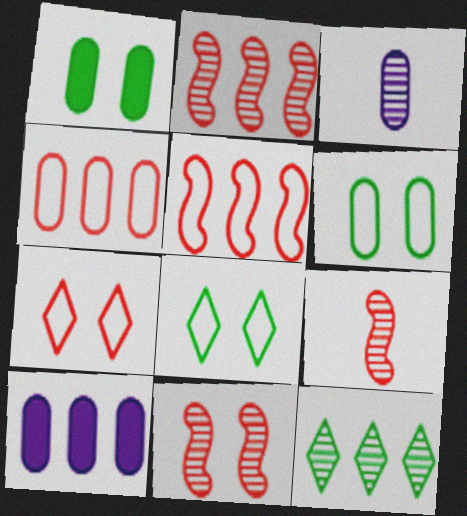[[1, 3, 4], 
[2, 9, 11], 
[3, 11, 12], 
[5, 10, 12], 
[8, 9, 10]]